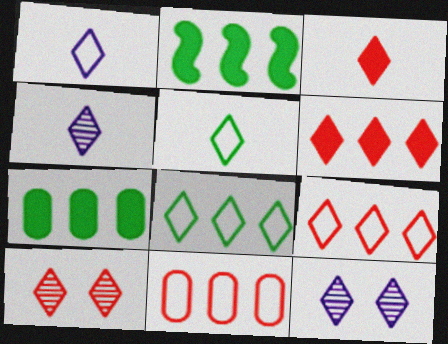[[3, 4, 5], 
[3, 8, 12], 
[3, 9, 10], 
[5, 6, 12]]